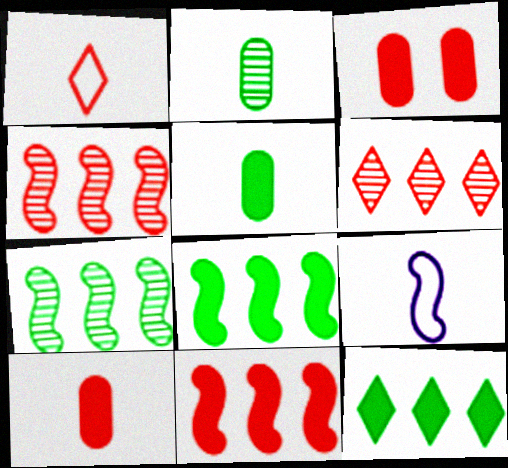[[1, 3, 4]]